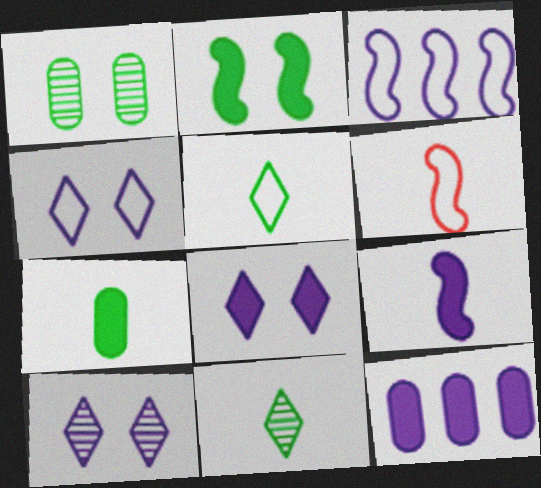[[4, 8, 10], 
[8, 9, 12]]